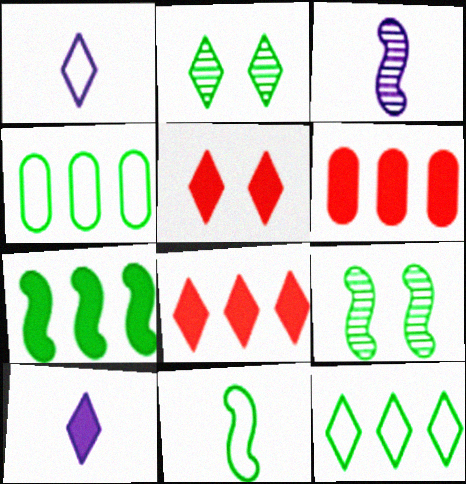[[1, 2, 8], 
[1, 6, 9], 
[3, 4, 5], 
[7, 9, 11]]